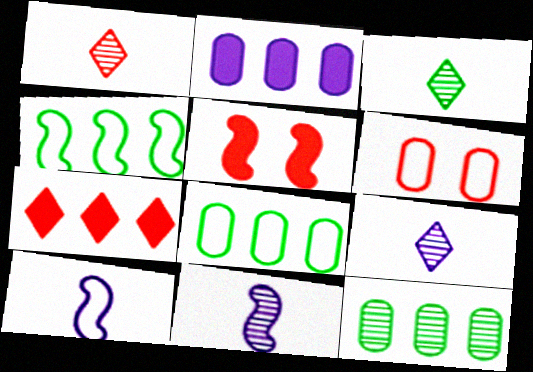[[1, 3, 9], 
[4, 5, 11], 
[5, 8, 9]]